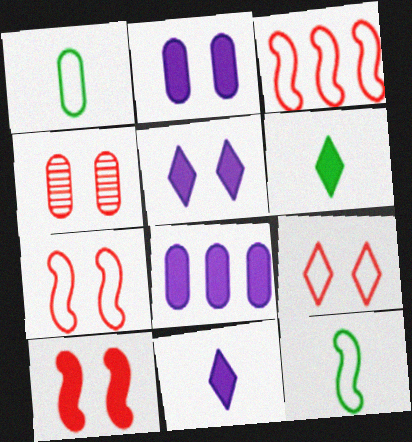[[1, 4, 8], 
[4, 9, 10], 
[6, 8, 10]]